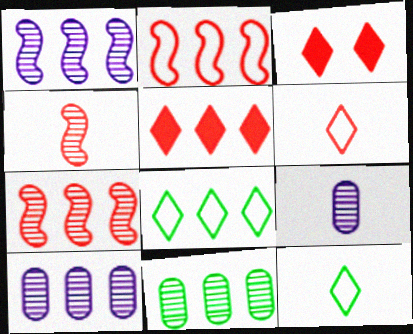[]